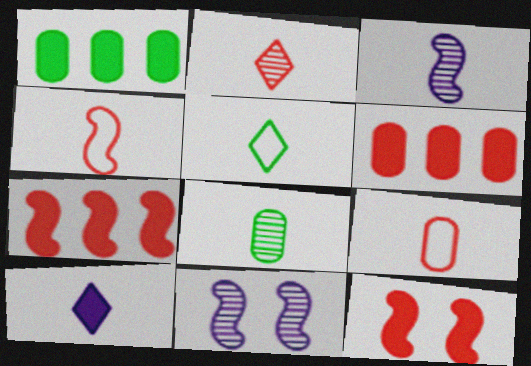[[1, 10, 12], 
[2, 3, 8], 
[2, 5, 10], 
[4, 8, 10], 
[5, 6, 11]]